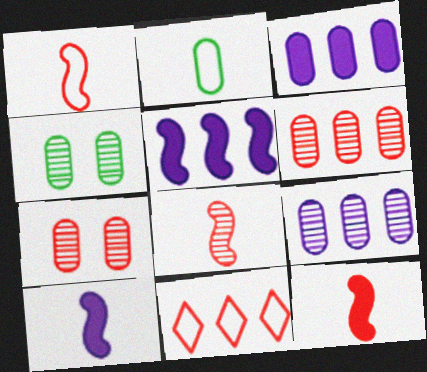[[1, 8, 12], 
[2, 3, 7], 
[4, 10, 11], 
[7, 11, 12]]